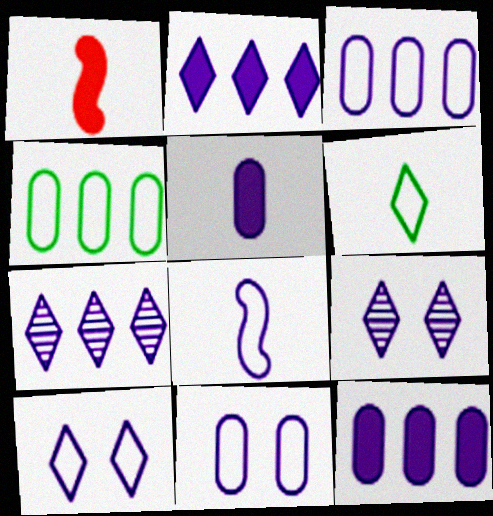[[1, 4, 9], 
[3, 8, 10], 
[8, 9, 12]]